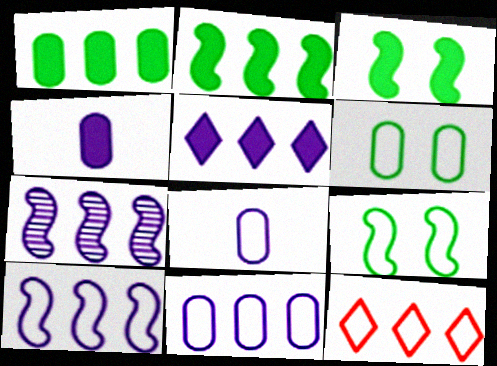[[1, 7, 12], 
[5, 7, 11], 
[8, 9, 12]]